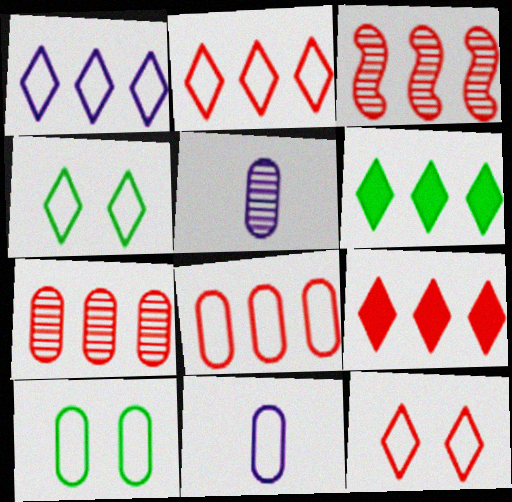[[3, 8, 9], 
[8, 10, 11]]